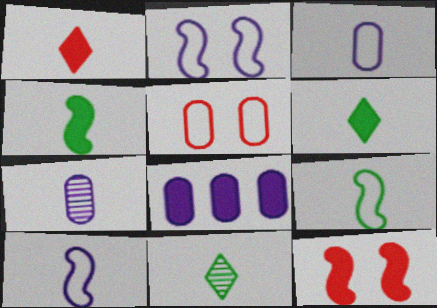[[1, 7, 9], 
[6, 8, 12]]